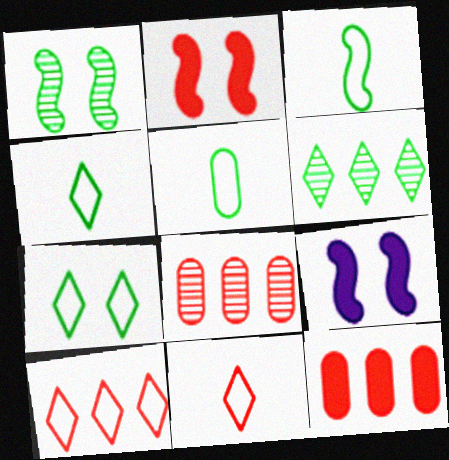[[2, 8, 11], 
[3, 4, 5], 
[4, 8, 9]]